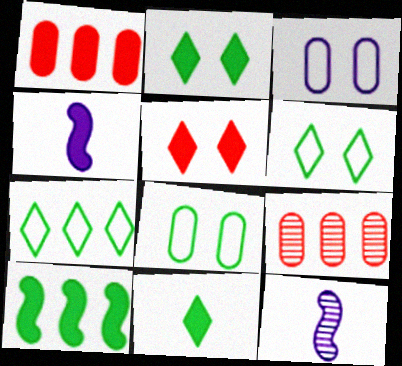[[1, 2, 4], 
[1, 6, 12], 
[4, 6, 9]]